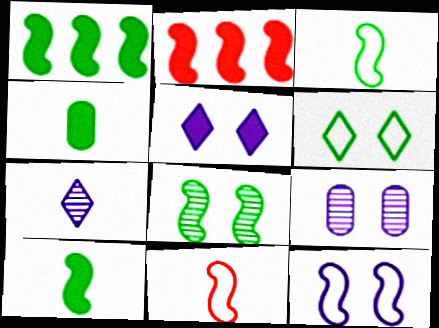[[1, 3, 8], 
[2, 4, 5], 
[4, 7, 11], 
[5, 9, 12]]